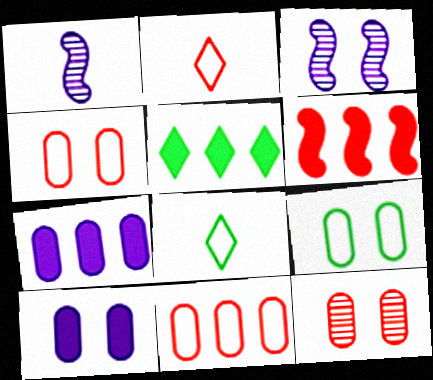[[1, 4, 5], 
[2, 6, 12], 
[5, 6, 7], 
[9, 10, 12]]